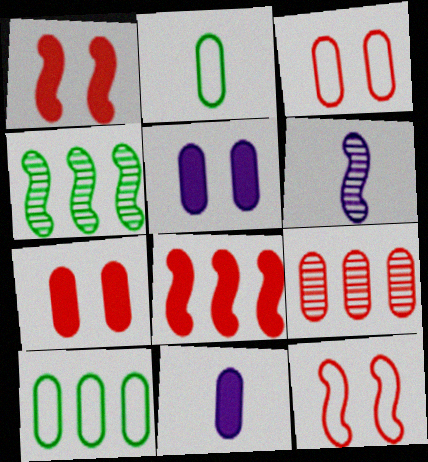[[2, 5, 9]]